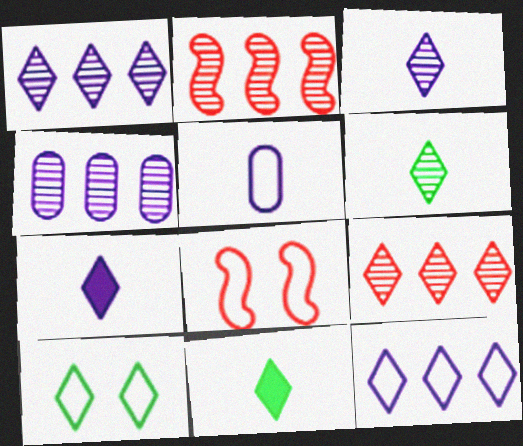[[4, 8, 11], 
[7, 9, 10]]